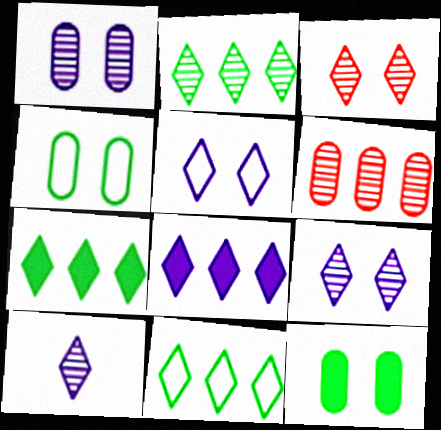[[2, 3, 10], 
[2, 7, 11], 
[5, 8, 10]]